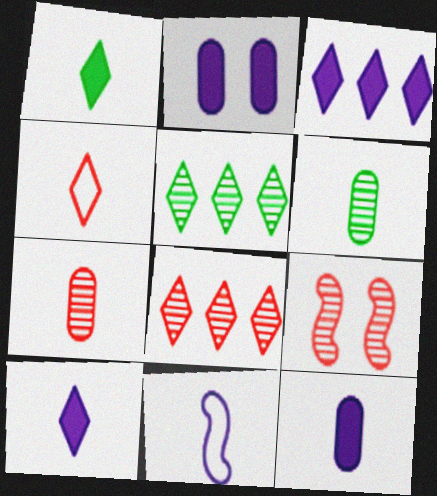[[1, 7, 11], 
[7, 8, 9]]